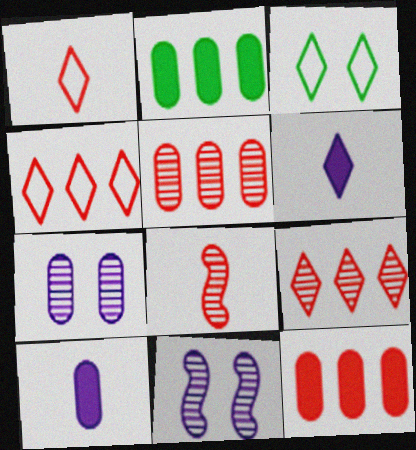[[1, 2, 11], 
[3, 6, 9]]